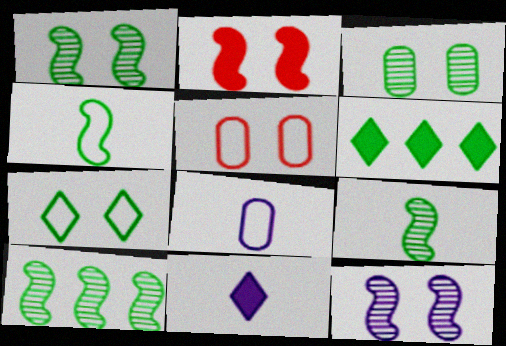[[1, 9, 10], 
[3, 4, 6], 
[5, 10, 11]]